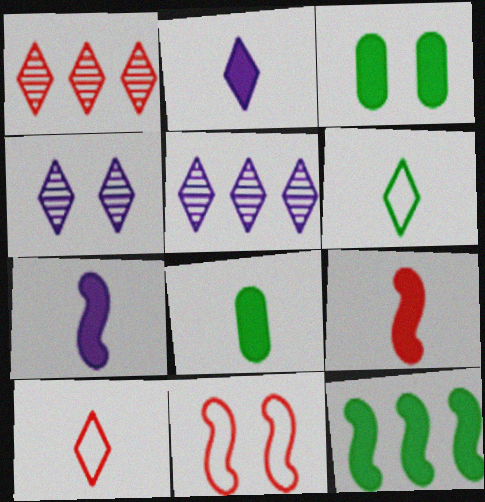[[2, 8, 9], 
[3, 4, 11], 
[5, 8, 11]]